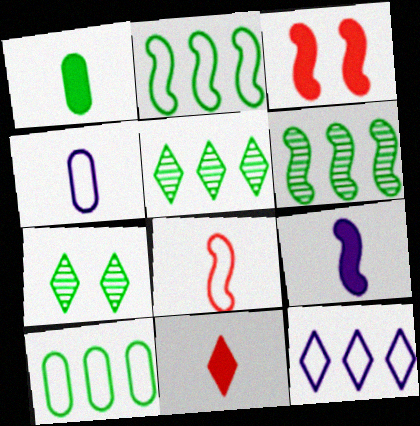[[1, 2, 7], 
[1, 9, 11], 
[3, 4, 5], 
[7, 11, 12]]